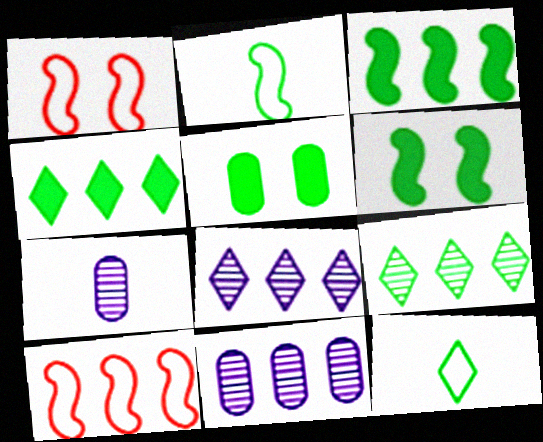[[1, 4, 7], 
[2, 5, 9], 
[4, 10, 11]]